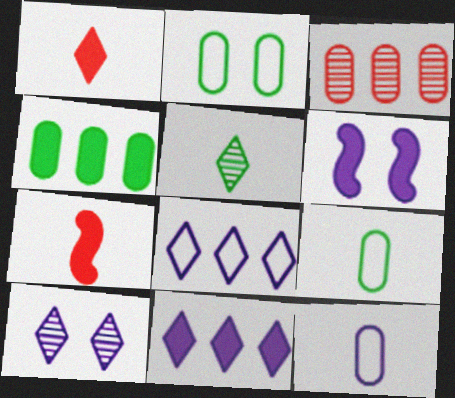[[1, 4, 6], 
[5, 7, 12]]